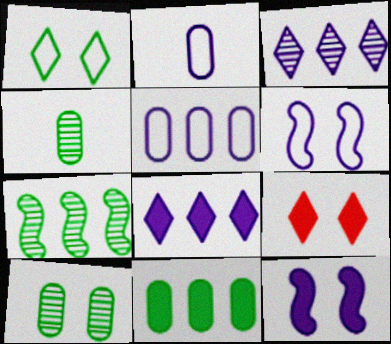[[2, 3, 12], 
[2, 7, 9], 
[6, 9, 10]]